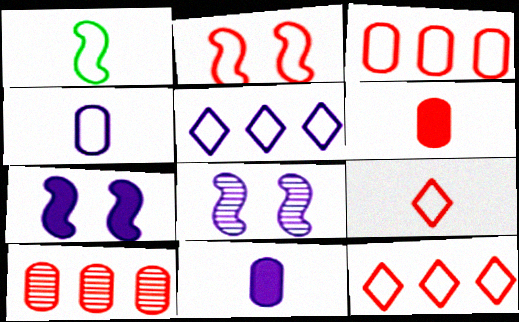[[1, 4, 9], 
[2, 3, 9], 
[5, 8, 11]]